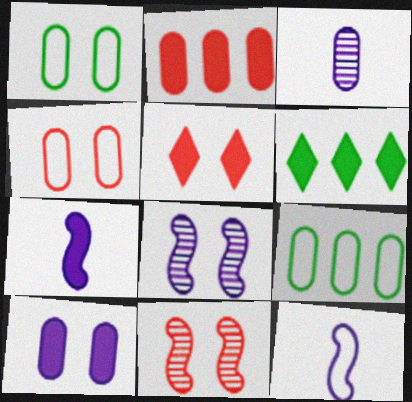[[1, 2, 3], 
[1, 5, 8], 
[4, 5, 11]]